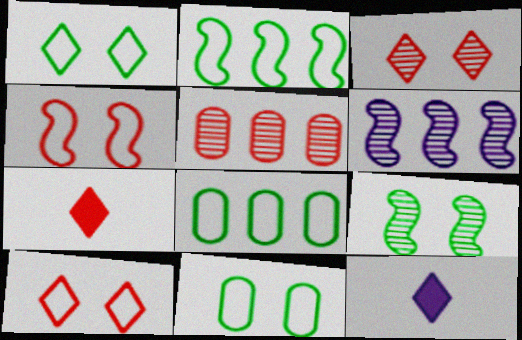[[4, 5, 7], 
[6, 7, 11]]